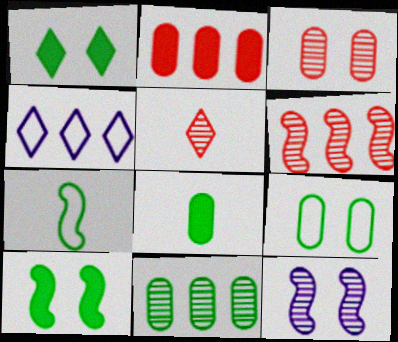[[1, 4, 5], 
[1, 7, 11], 
[3, 5, 6], 
[5, 11, 12], 
[8, 9, 11]]